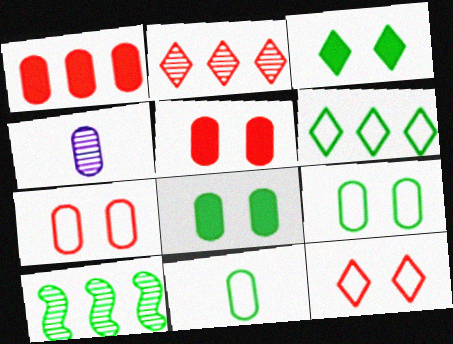[[1, 4, 9], 
[3, 10, 11]]